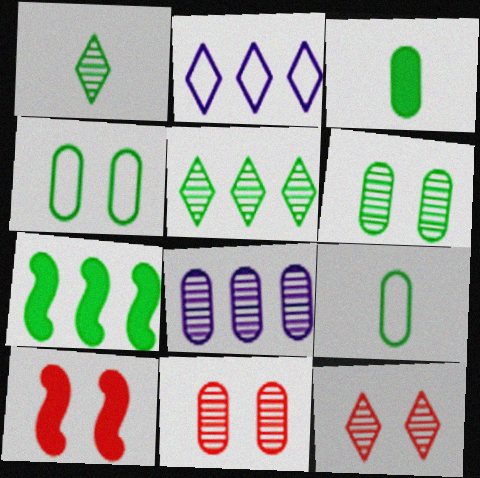[[1, 4, 7]]